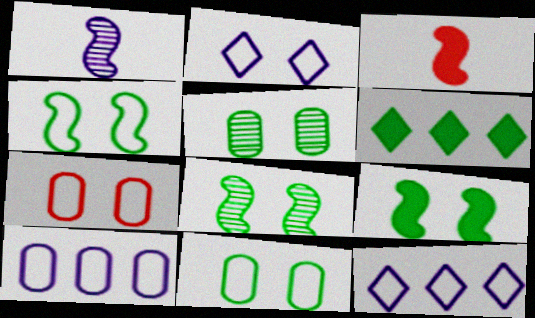[[1, 6, 7], 
[2, 4, 7], 
[3, 5, 12], 
[4, 8, 9]]